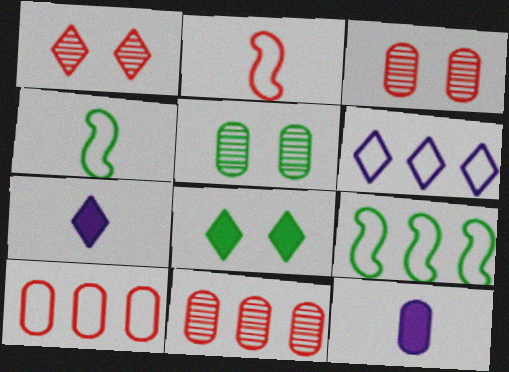[[1, 9, 12], 
[3, 7, 9], 
[5, 10, 12], 
[6, 9, 10]]